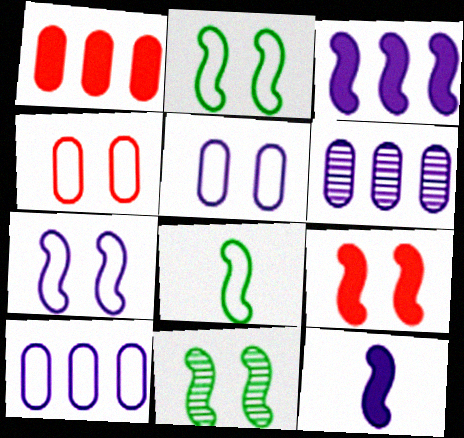[[7, 9, 11]]